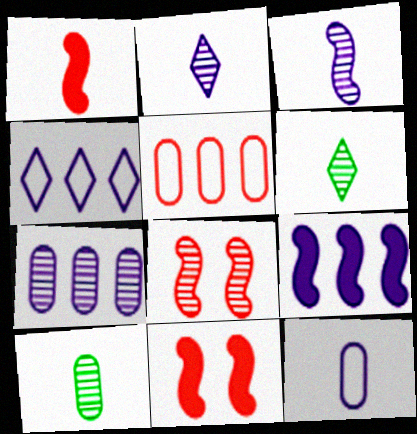[[1, 6, 12], 
[4, 7, 9], 
[4, 10, 11], 
[6, 7, 8]]